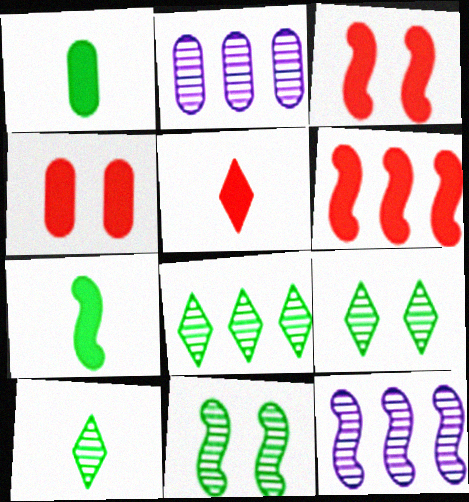[[4, 5, 6], 
[8, 9, 10]]